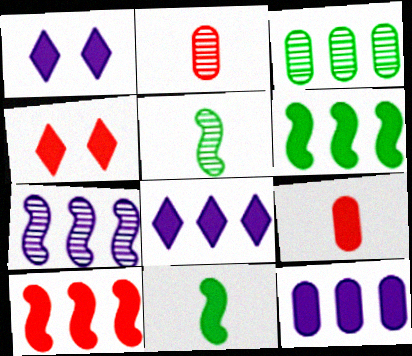[[1, 6, 9], 
[4, 9, 10], 
[4, 11, 12]]